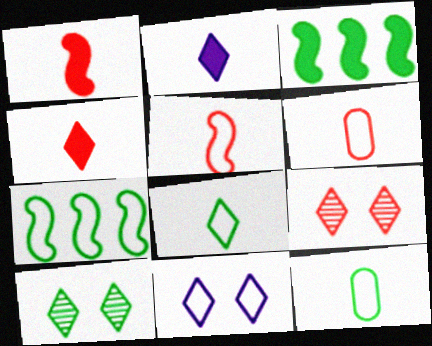[[3, 10, 12], 
[6, 7, 11]]